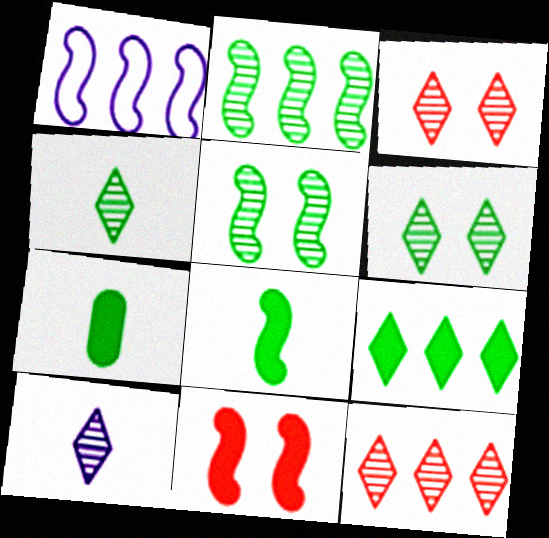[[1, 3, 7], 
[6, 10, 12]]